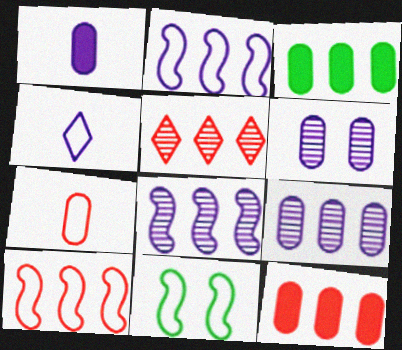[[1, 5, 11], 
[2, 3, 5], 
[3, 6, 7], 
[5, 10, 12]]